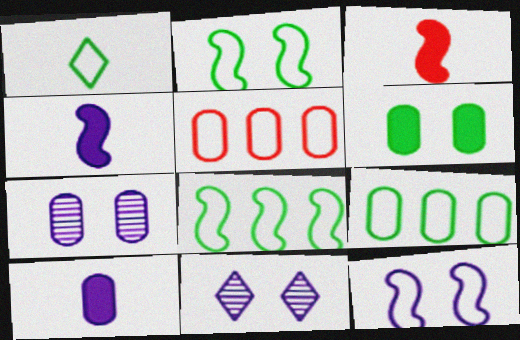[[1, 2, 9], 
[1, 5, 12], 
[3, 9, 11]]